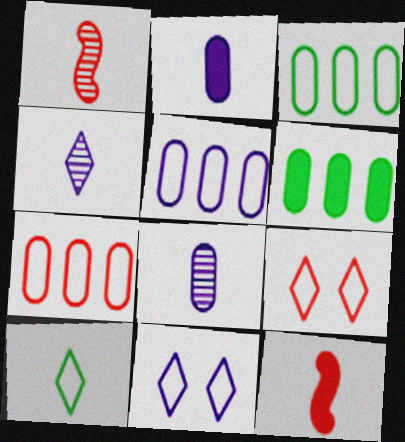[[1, 2, 10], 
[1, 6, 11], 
[3, 5, 7], 
[8, 10, 12]]